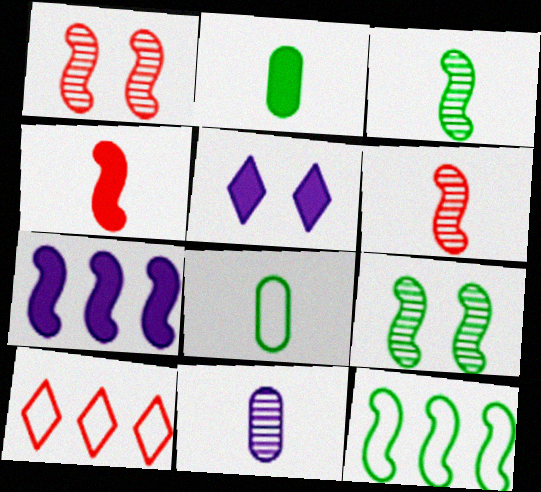[]